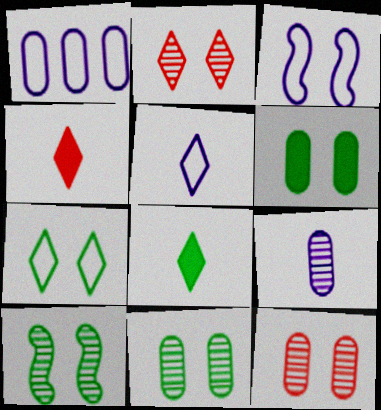[[1, 3, 5], 
[1, 4, 10], 
[2, 3, 6], 
[6, 7, 10]]